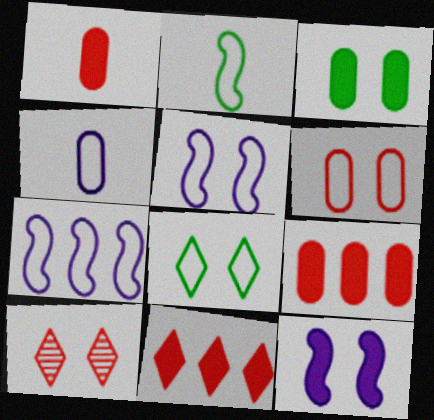[[3, 5, 10], 
[5, 6, 8]]